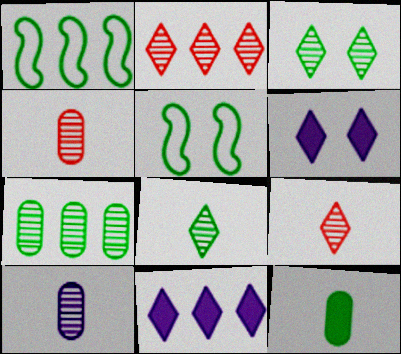[[1, 3, 12], 
[1, 4, 6], 
[4, 5, 11]]